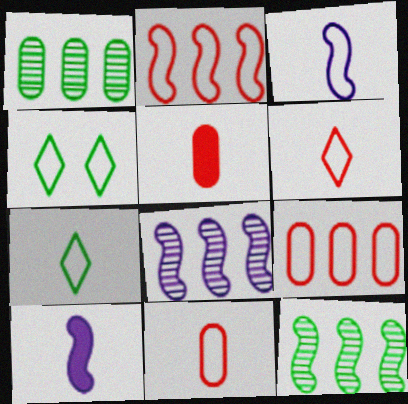[[3, 4, 9], 
[3, 7, 11], 
[4, 5, 8]]